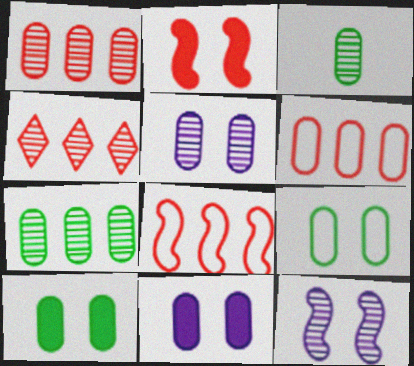[[1, 3, 5], 
[3, 4, 12], 
[3, 6, 11]]